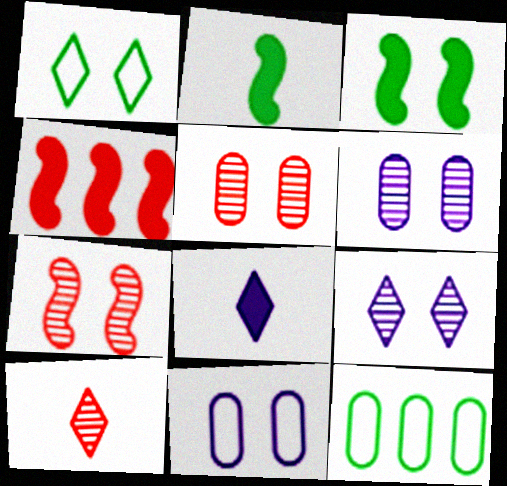[[7, 8, 12]]